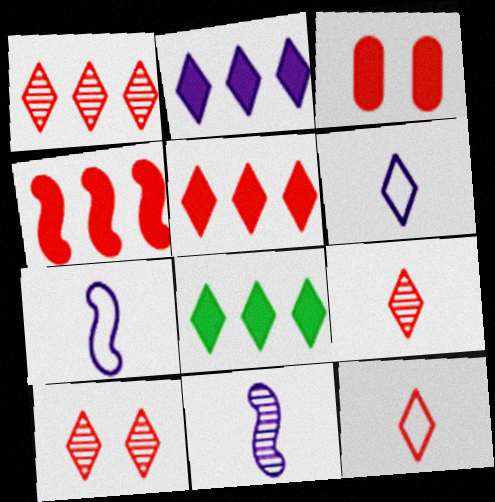[[1, 9, 10], 
[2, 5, 8], 
[5, 10, 12], 
[6, 8, 10]]